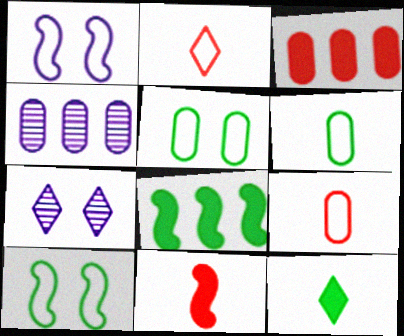[[7, 8, 9]]